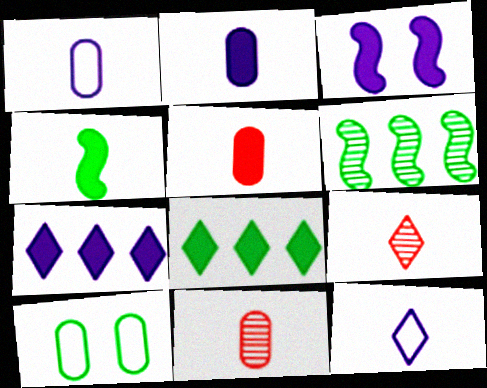[[1, 4, 9], 
[2, 3, 7], 
[3, 5, 8], 
[4, 11, 12]]